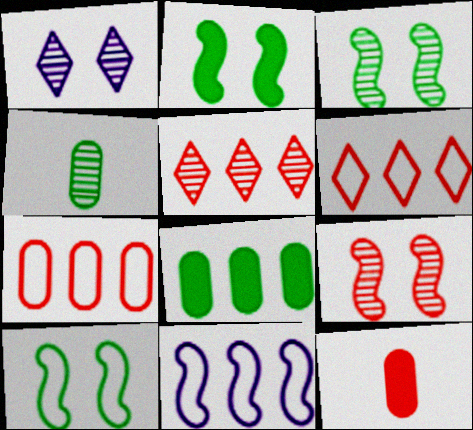[[2, 3, 10], 
[5, 8, 11], 
[6, 9, 12]]